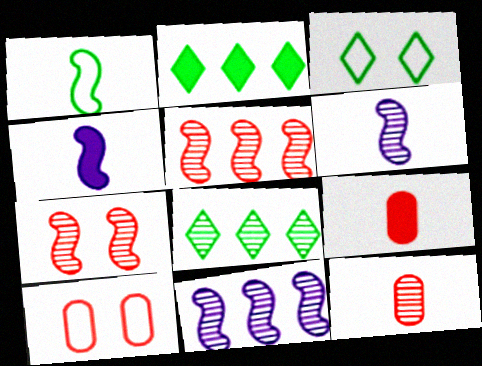[[2, 6, 10], 
[3, 9, 11], 
[4, 8, 10]]